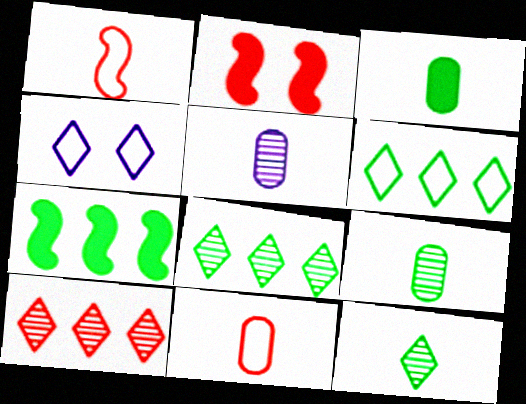[[2, 5, 6], 
[2, 10, 11], 
[3, 5, 11]]